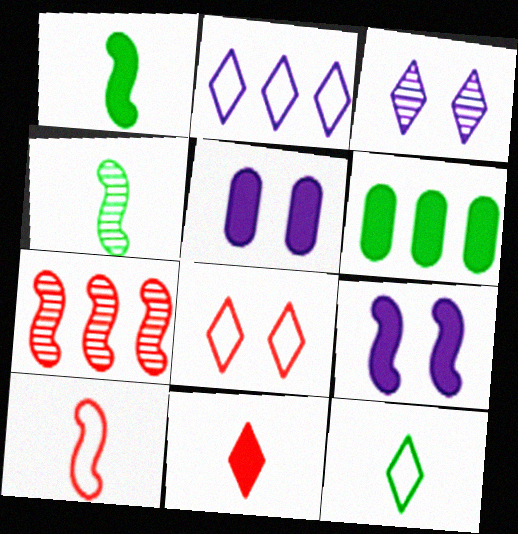[[2, 6, 7], 
[2, 8, 12], 
[3, 6, 10], 
[5, 7, 12], 
[6, 9, 11]]